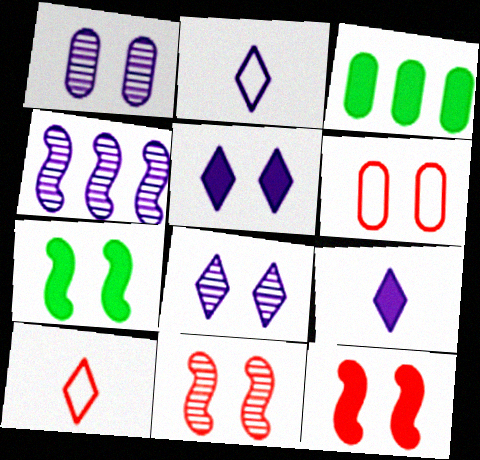[[2, 3, 11], 
[3, 9, 12], 
[6, 7, 8]]